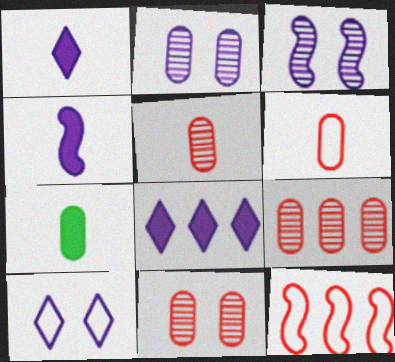[[5, 9, 11]]